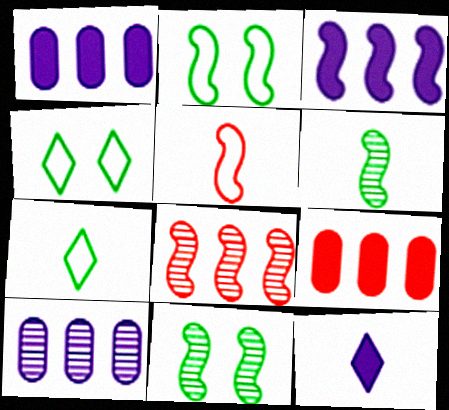[[3, 5, 11]]